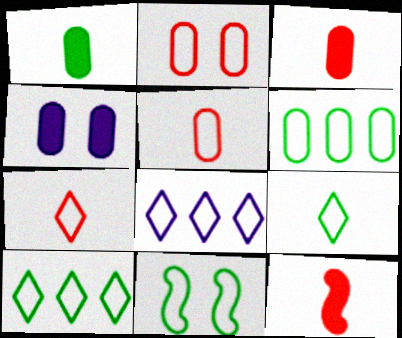[[5, 8, 11], 
[6, 9, 11]]